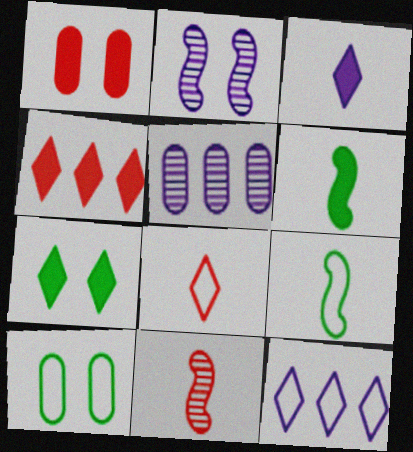[[3, 4, 7]]